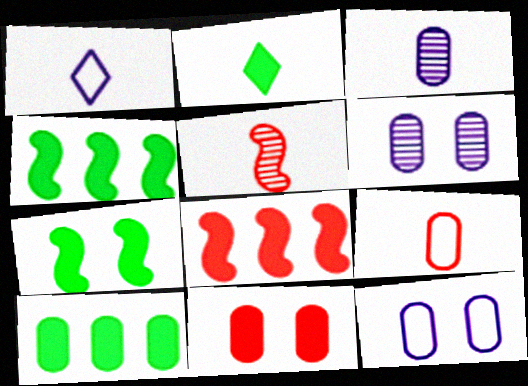[[2, 7, 10], 
[6, 9, 10]]